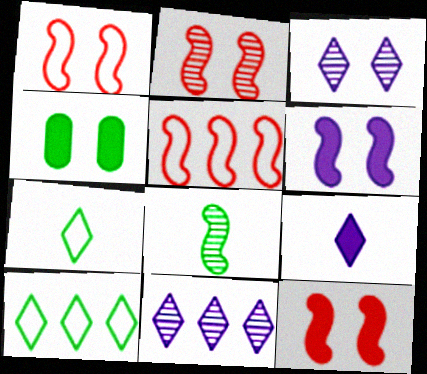[[1, 2, 12], 
[1, 3, 4], 
[4, 8, 10], 
[5, 6, 8]]